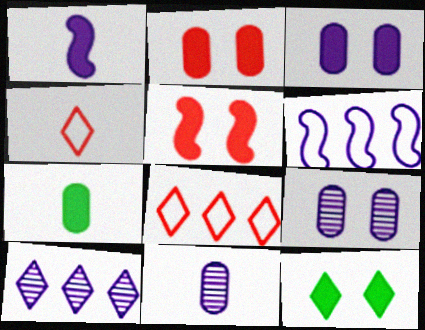[[3, 5, 12], 
[4, 10, 12]]